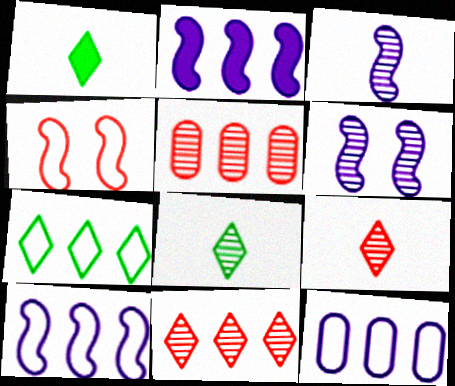[[2, 5, 7], 
[5, 6, 8]]